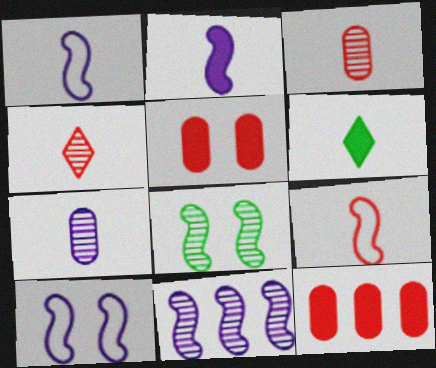[[1, 3, 6], 
[2, 10, 11], 
[6, 7, 9]]